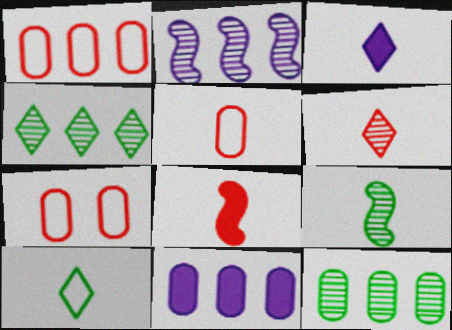[[1, 5, 7], 
[1, 11, 12], 
[3, 5, 9], 
[3, 6, 10], 
[5, 6, 8]]